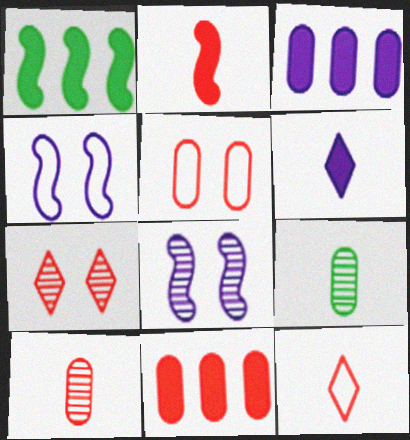[[2, 10, 12], 
[3, 5, 9], 
[5, 10, 11]]